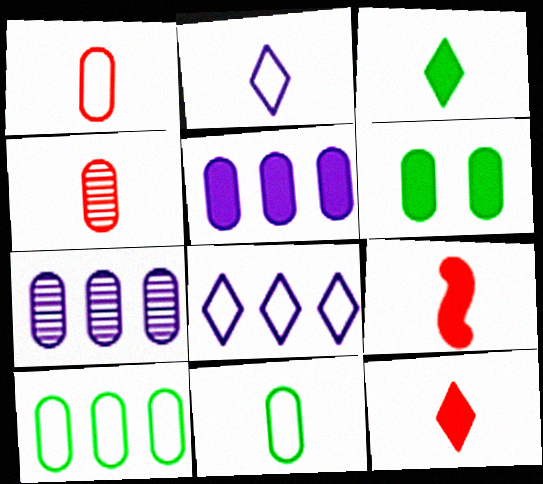[[1, 6, 7]]